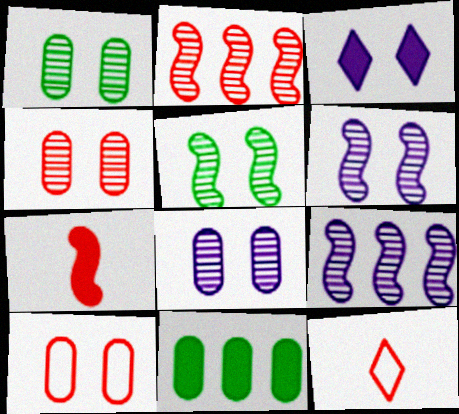[[1, 4, 8], 
[3, 5, 10], 
[3, 7, 11], 
[6, 11, 12]]